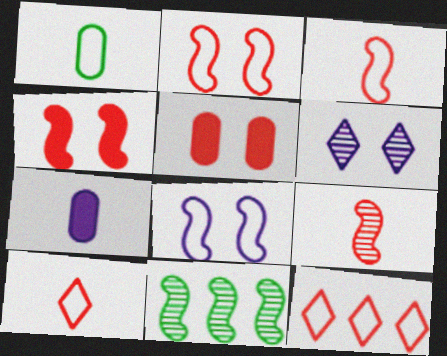[[1, 8, 12], 
[5, 9, 12]]